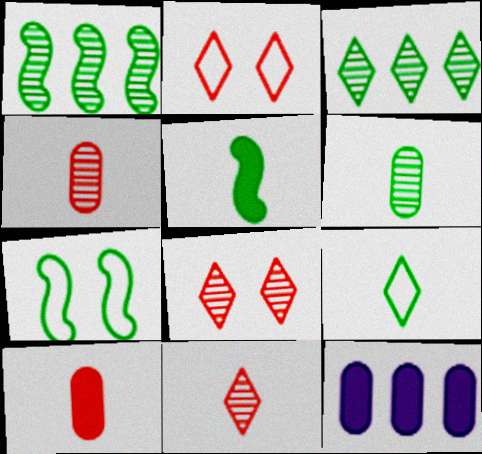[[1, 5, 7], 
[5, 6, 9], 
[7, 11, 12]]